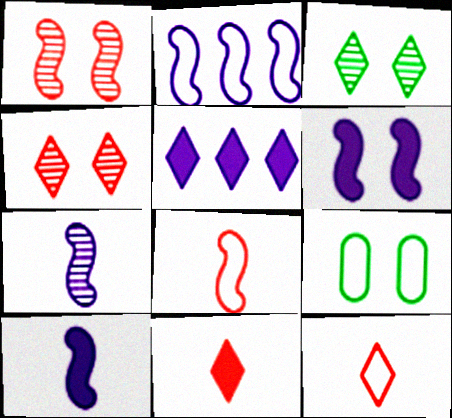[[2, 6, 7], 
[2, 9, 12], 
[3, 5, 12], 
[4, 6, 9]]